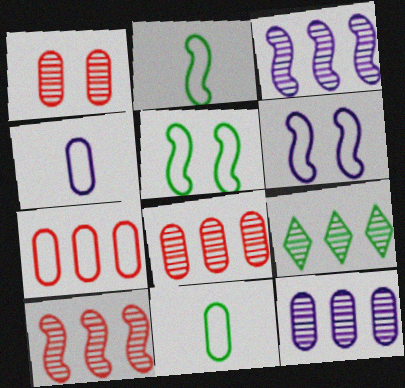[[3, 8, 9], 
[9, 10, 12]]